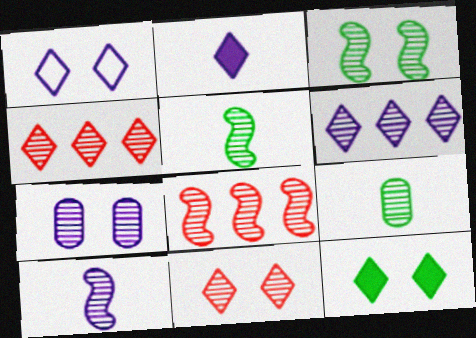[[1, 2, 6], 
[1, 11, 12], 
[3, 7, 11], 
[3, 8, 10], 
[4, 5, 7], 
[6, 7, 10]]